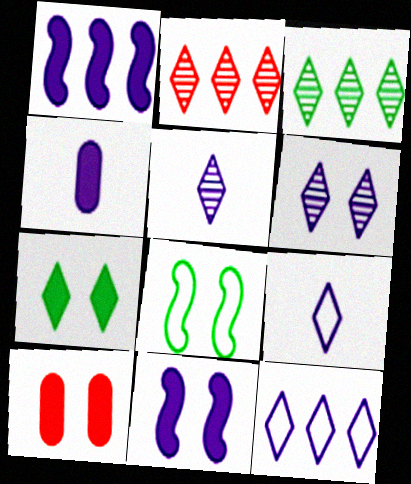[[2, 4, 8], 
[2, 7, 9], 
[6, 8, 10], 
[7, 10, 11]]